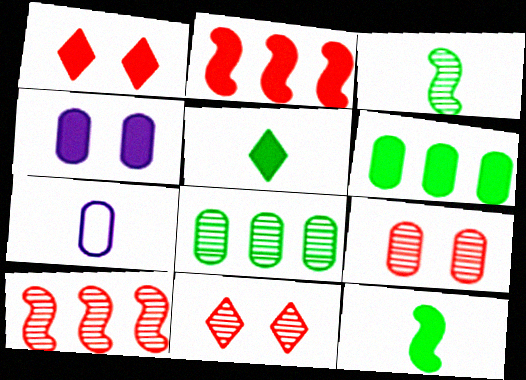[[2, 4, 5], 
[6, 7, 9]]